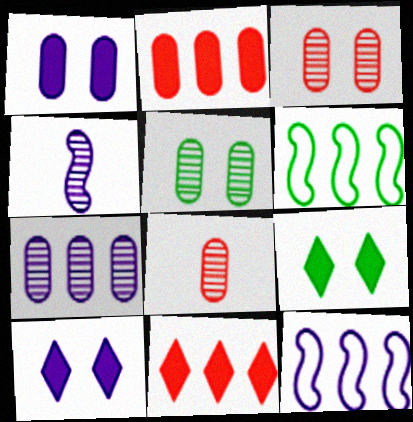[[5, 7, 8], 
[6, 7, 11], 
[6, 8, 10], 
[8, 9, 12]]